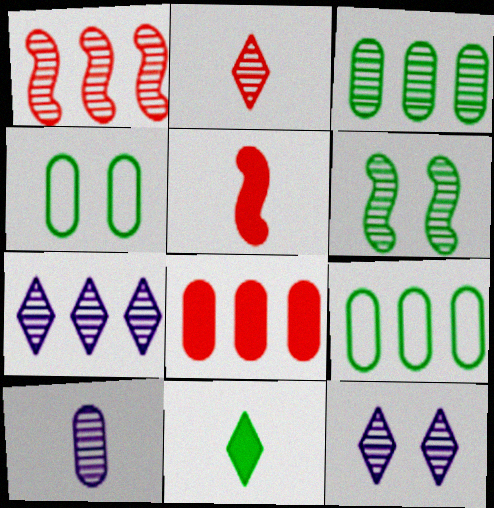[[1, 3, 7], 
[4, 5, 7], 
[4, 8, 10], 
[5, 9, 12], 
[6, 9, 11]]